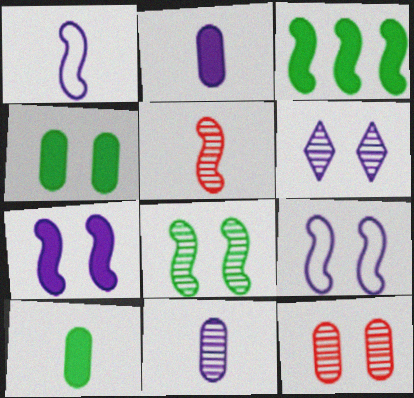[[3, 5, 9], 
[6, 8, 12]]